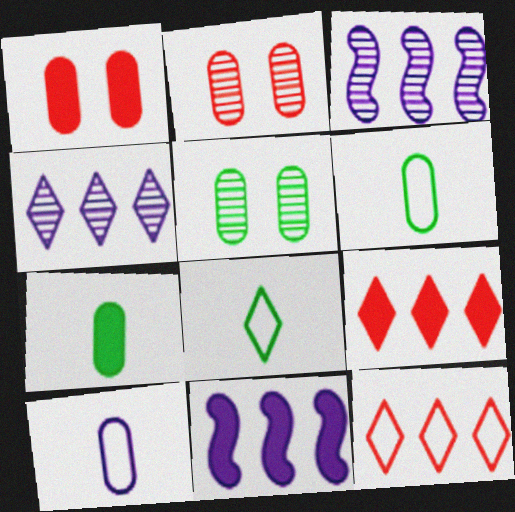[[1, 3, 8], 
[2, 8, 11]]